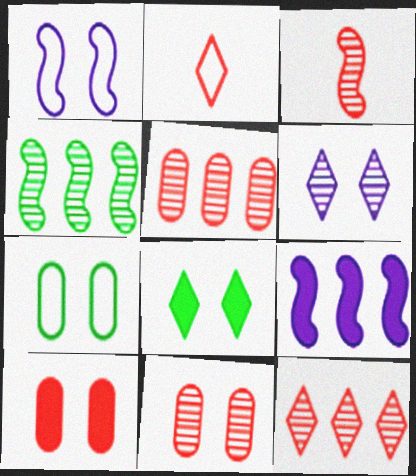[[1, 8, 11], 
[3, 11, 12]]